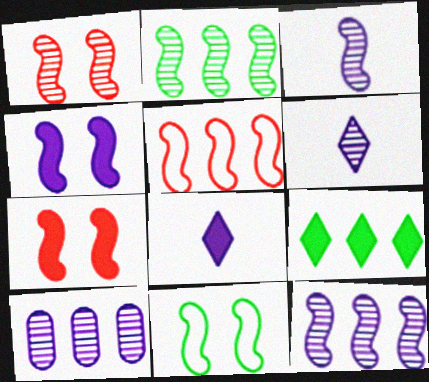[[1, 2, 3], 
[1, 4, 11], 
[5, 9, 10]]